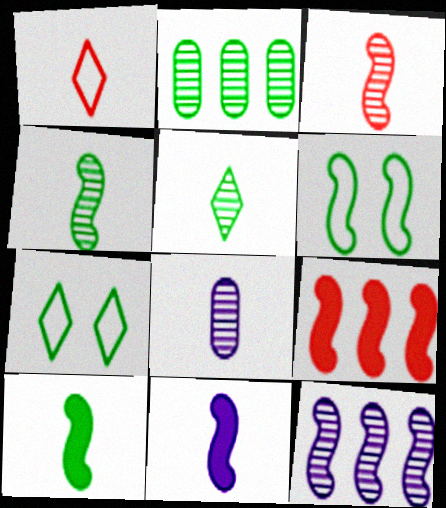[[1, 8, 10], 
[2, 7, 10], 
[3, 5, 8], 
[7, 8, 9]]